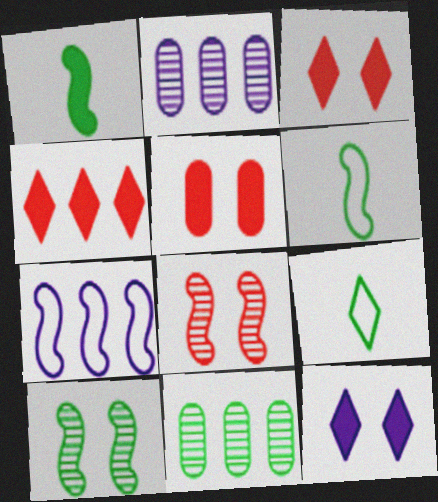[[1, 7, 8], 
[2, 3, 6], 
[4, 7, 11]]